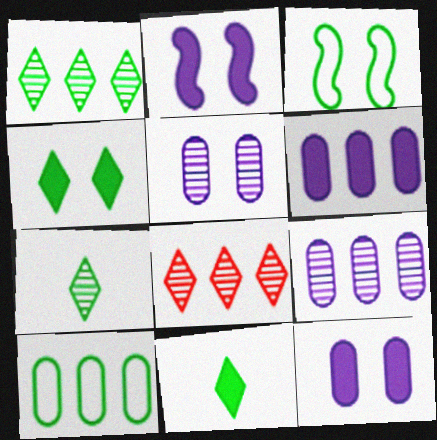[]